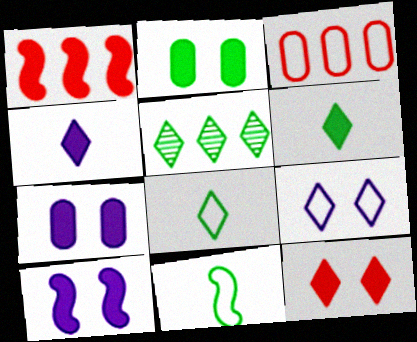[[1, 2, 4], 
[1, 6, 7], 
[2, 5, 11], 
[2, 10, 12], 
[3, 9, 11]]